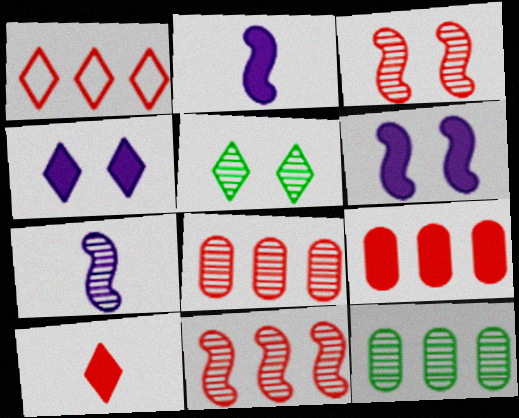[[1, 9, 11], 
[5, 7, 8]]